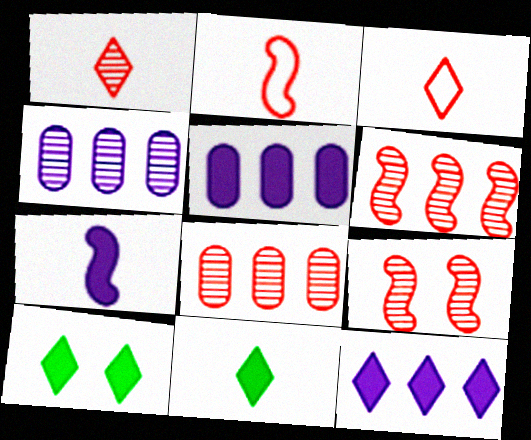[[1, 8, 9], 
[2, 4, 10]]